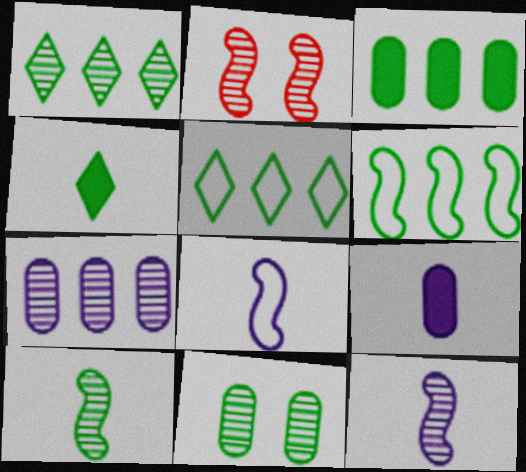[[1, 3, 6], 
[1, 10, 11], 
[2, 5, 9], 
[4, 6, 11]]